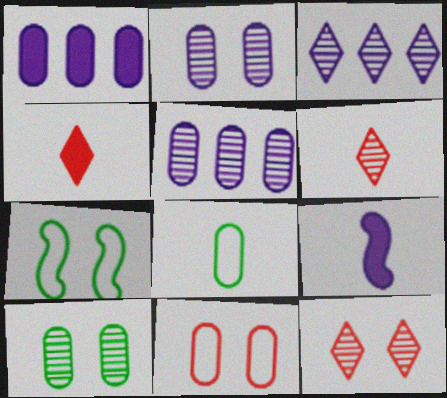[[1, 6, 7], 
[4, 5, 7], 
[6, 8, 9]]